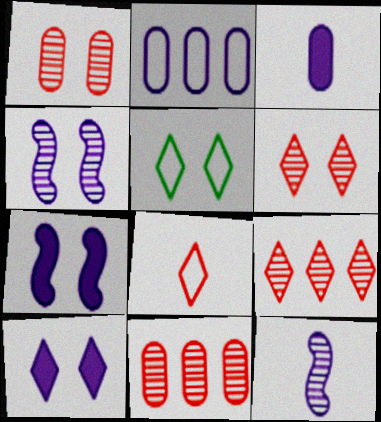[[1, 5, 7], 
[2, 10, 12], 
[5, 6, 10]]